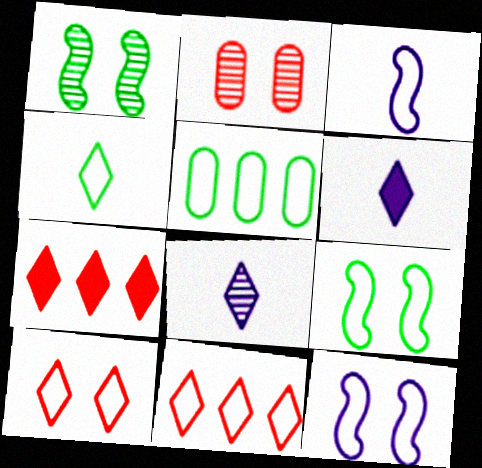[[3, 5, 10], 
[4, 5, 9]]